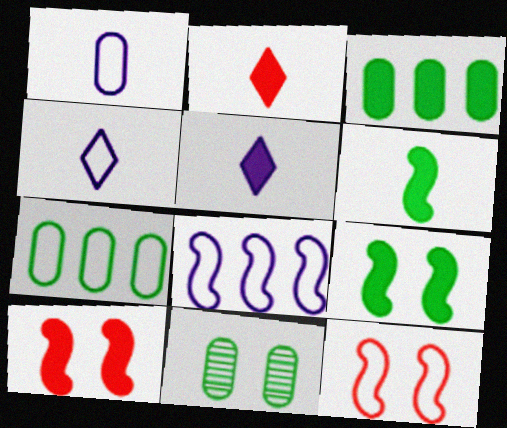[[2, 8, 11], 
[3, 5, 10], 
[4, 7, 12]]